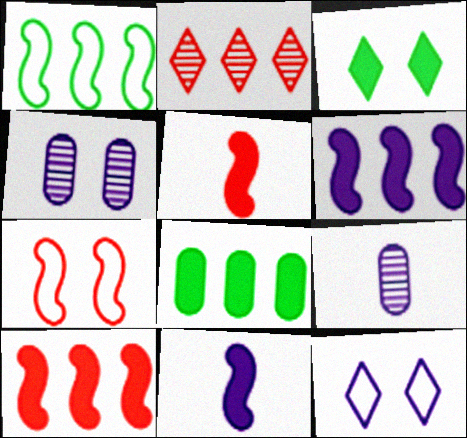[[3, 4, 7], 
[6, 9, 12]]